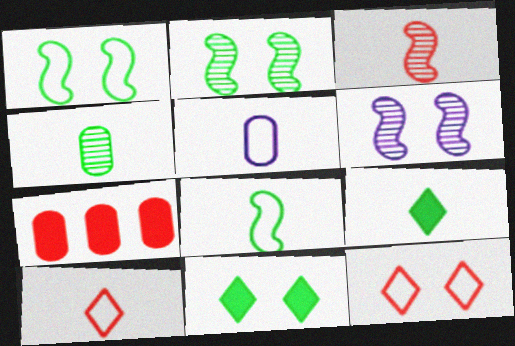[[3, 5, 9], 
[3, 7, 12], 
[4, 8, 9], 
[5, 8, 10]]